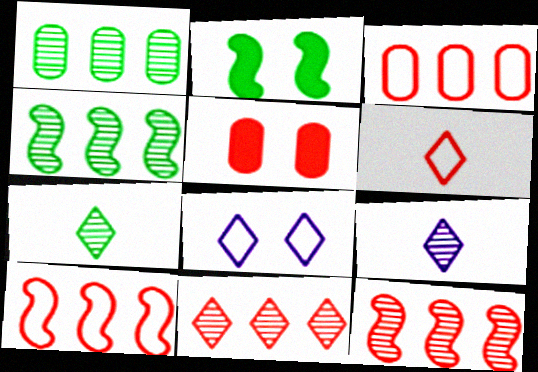[[2, 3, 9], 
[5, 6, 12]]